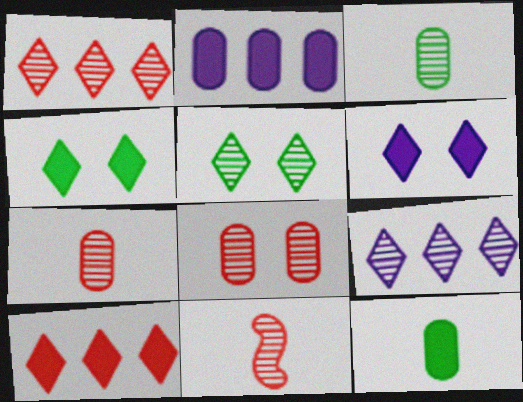[[1, 8, 11]]